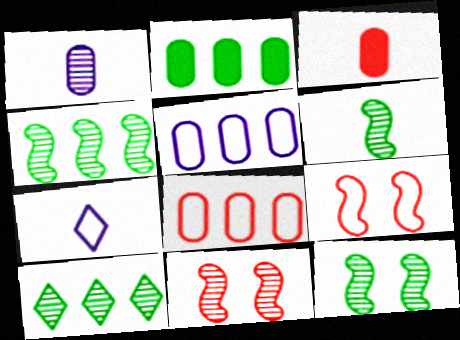[[1, 10, 11], 
[2, 7, 11], 
[3, 6, 7], 
[4, 6, 12]]